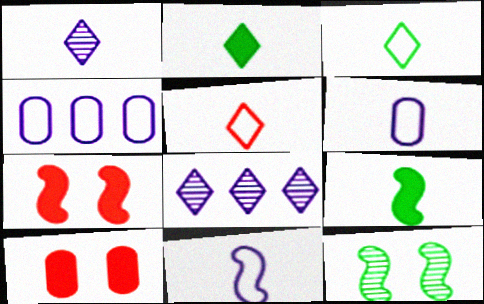[[1, 2, 5]]